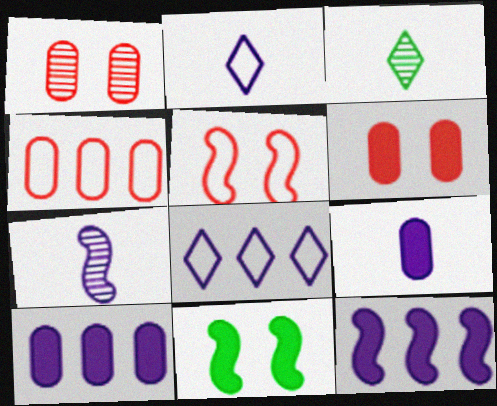[[2, 7, 9], 
[3, 5, 10]]